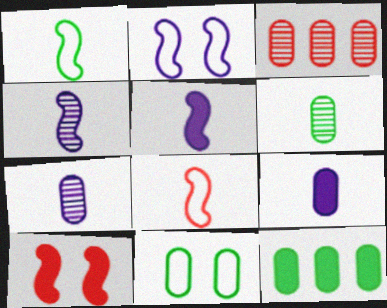[[3, 9, 11], 
[6, 11, 12]]